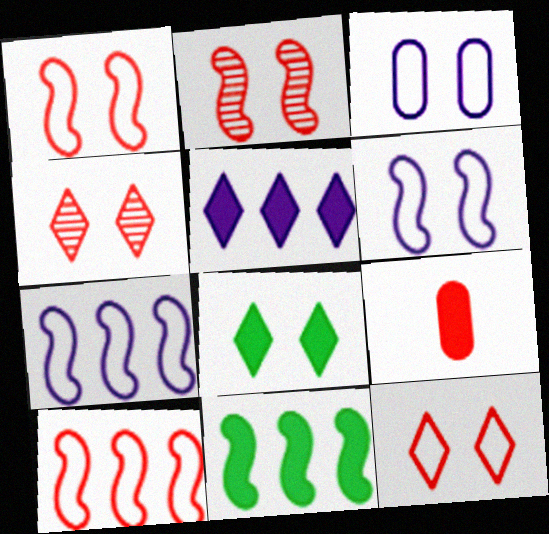[[2, 3, 8], 
[4, 9, 10]]